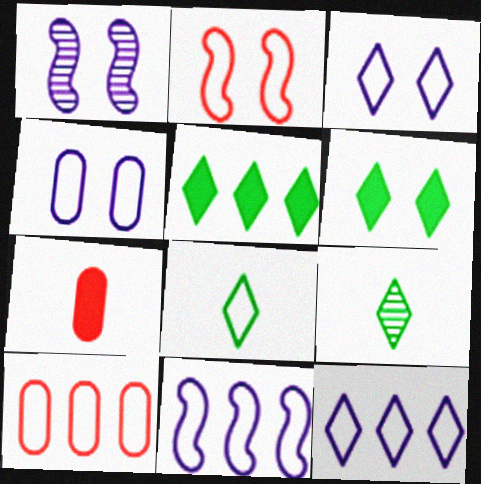[]